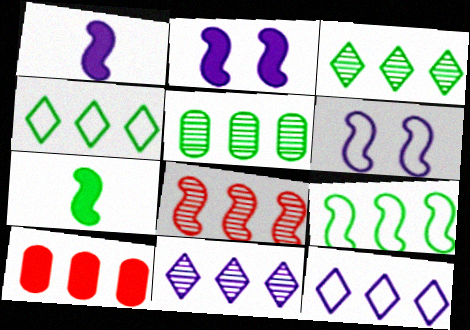[[5, 8, 11], 
[6, 7, 8], 
[9, 10, 11]]